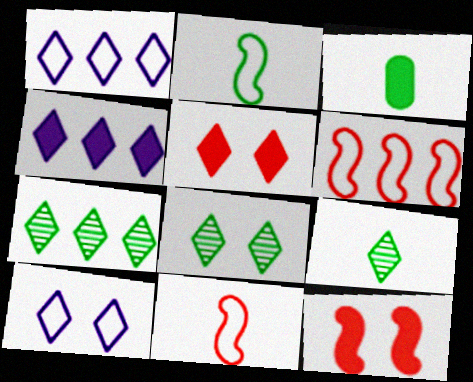[[1, 5, 9], 
[2, 3, 9], 
[3, 4, 12], 
[5, 8, 10], 
[7, 8, 9]]